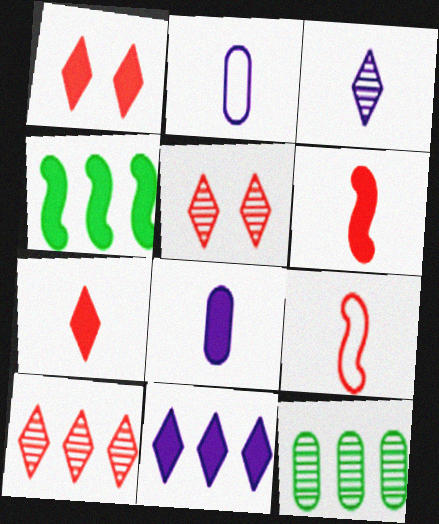[[1, 4, 8], 
[2, 4, 5]]